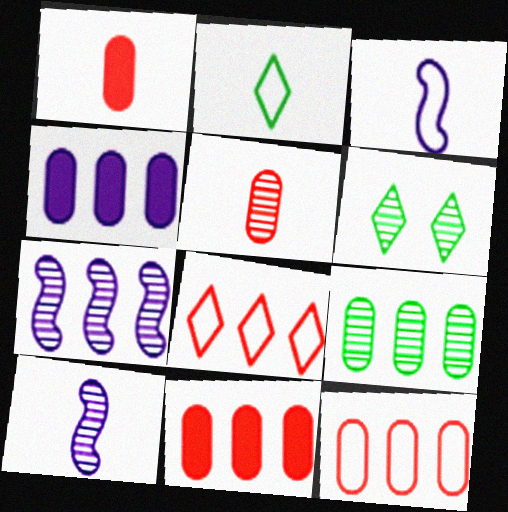[[1, 2, 10], 
[3, 6, 11], 
[4, 9, 12], 
[5, 6, 7]]